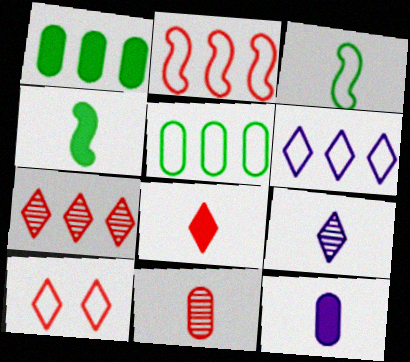[[2, 5, 6], 
[4, 8, 12], 
[7, 8, 10]]